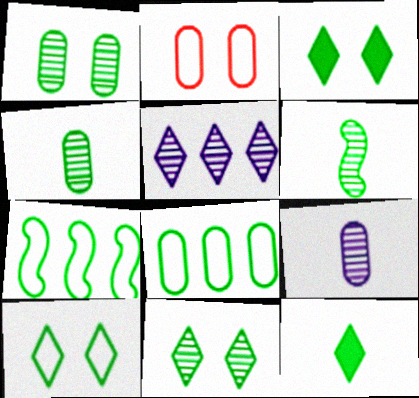[[1, 7, 12], 
[3, 4, 7], 
[3, 6, 8], 
[3, 10, 11]]